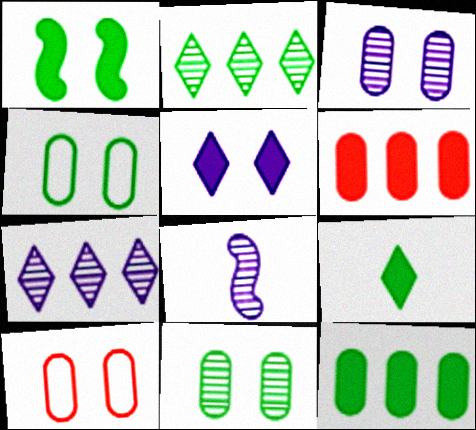[[1, 9, 12], 
[3, 7, 8]]